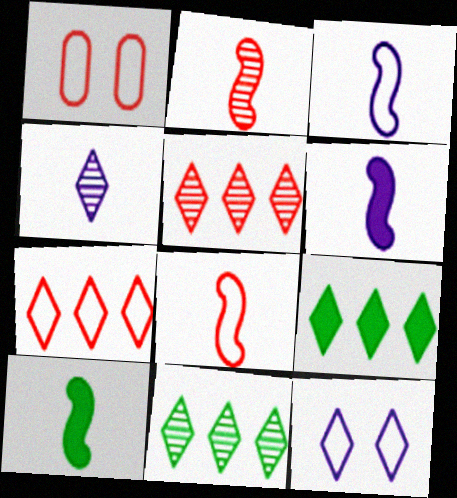[[1, 6, 11], 
[1, 7, 8], 
[2, 3, 10]]